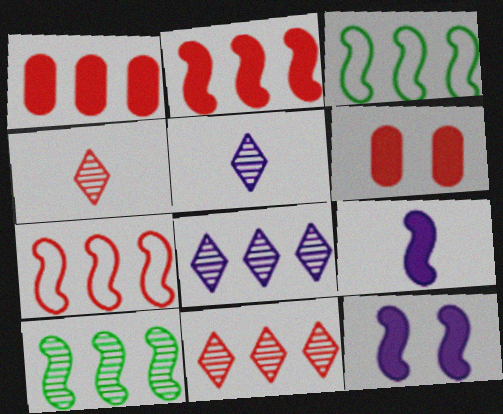[[1, 3, 8], 
[1, 7, 11], 
[3, 5, 6], 
[4, 6, 7]]